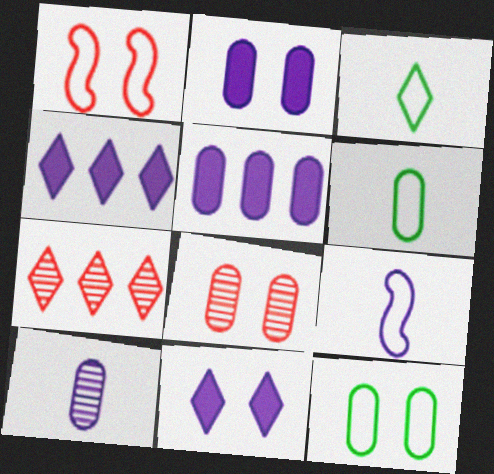[[2, 8, 12], 
[3, 7, 11], 
[5, 6, 8]]